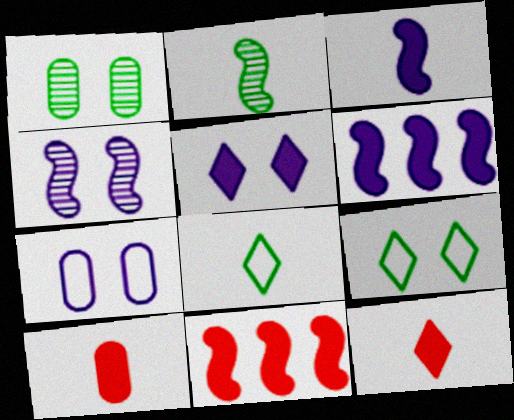[[4, 5, 7]]